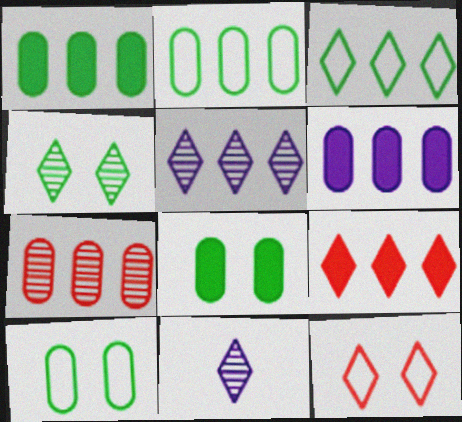[[2, 6, 7], 
[3, 5, 9]]